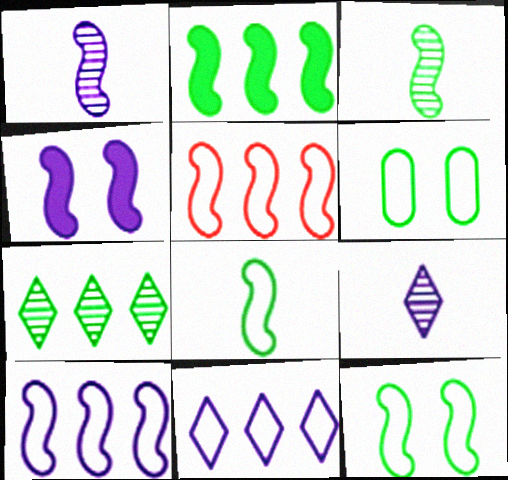[[1, 4, 10], 
[2, 3, 12], 
[3, 4, 5]]